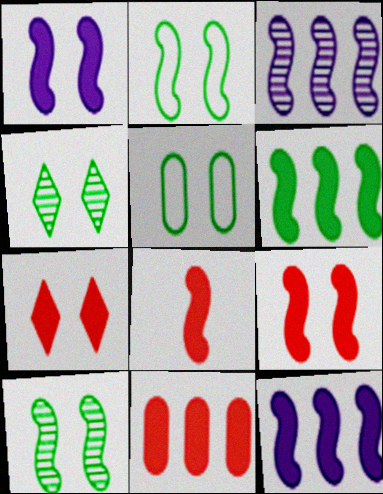[[1, 6, 8], 
[2, 3, 8], 
[7, 8, 11]]